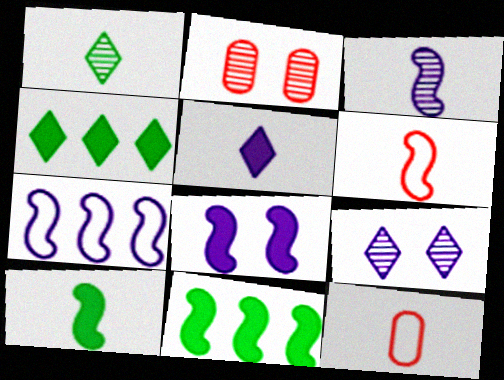[[3, 6, 10], 
[3, 7, 8], 
[9, 11, 12]]